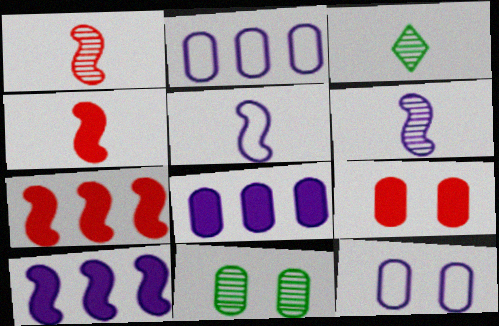[[3, 7, 12], 
[9, 11, 12]]